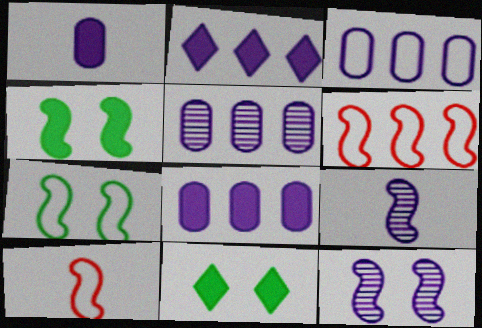[[3, 5, 8], 
[4, 6, 9], 
[5, 10, 11]]